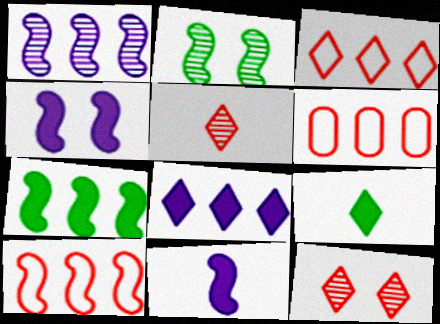[[1, 7, 10], 
[2, 10, 11], 
[3, 6, 10]]